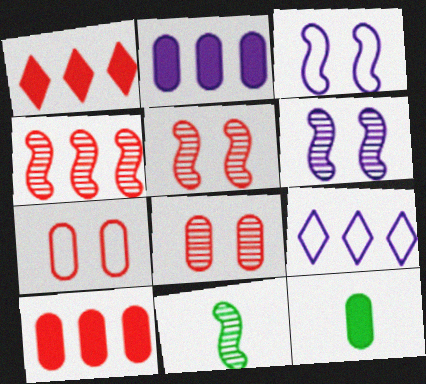[[4, 6, 11], 
[5, 9, 12]]